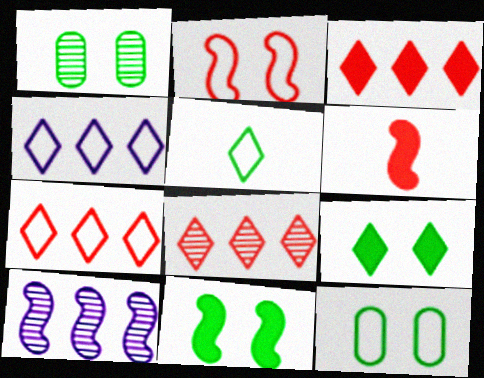[[1, 4, 6], 
[3, 7, 8]]